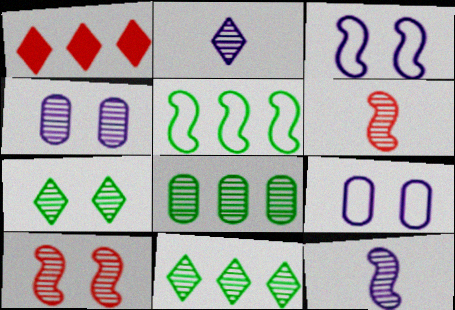[[2, 8, 10], 
[4, 6, 11], 
[4, 7, 10]]